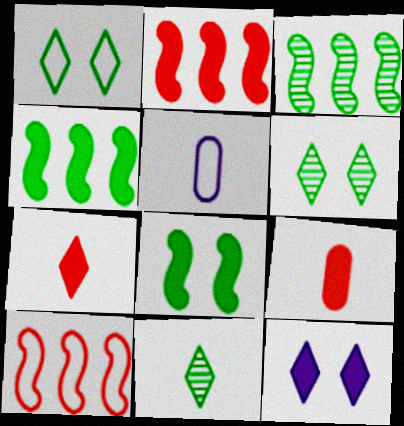[[1, 5, 10], 
[2, 5, 6], 
[4, 9, 12]]